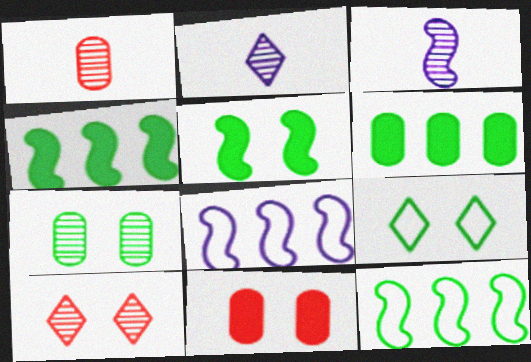[[2, 11, 12], 
[5, 7, 9]]